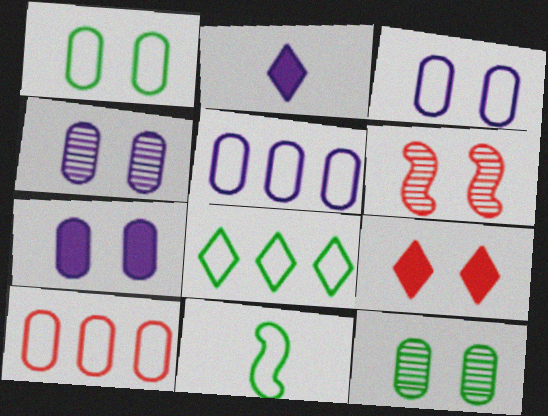[[1, 8, 11], 
[3, 4, 7]]